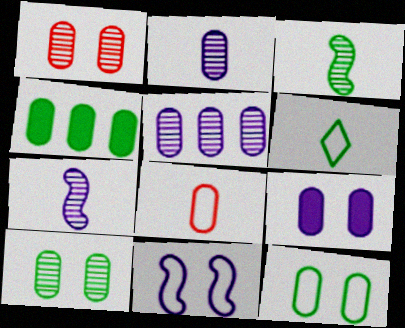[[1, 9, 12]]